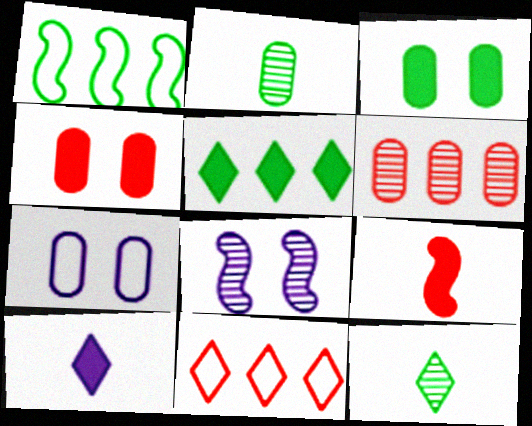[[1, 3, 12], 
[1, 8, 9], 
[6, 8, 12]]